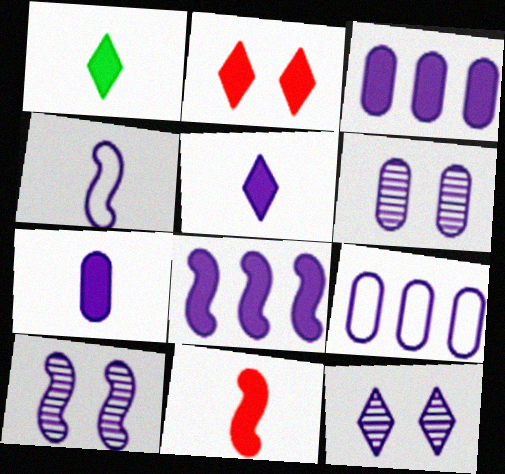[[1, 7, 11], 
[3, 4, 12], 
[4, 8, 10], 
[5, 9, 10], 
[6, 7, 9], 
[6, 10, 12]]